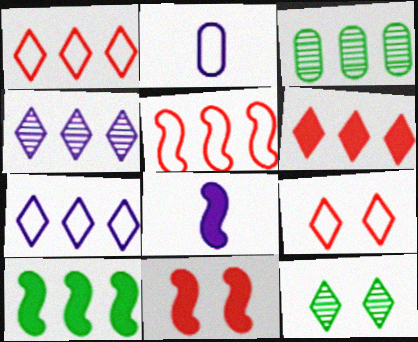[[3, 8, 9], 
[8, 10, 11]]